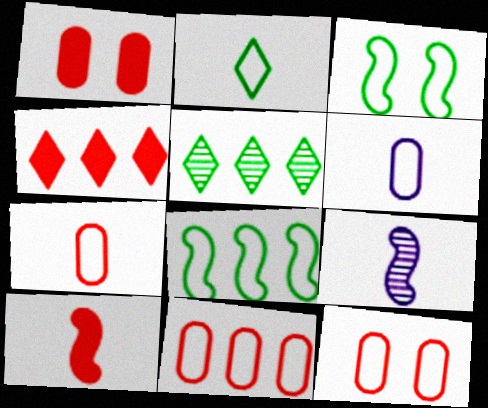[[1, 4, 10], 
[7, 11, 12]]